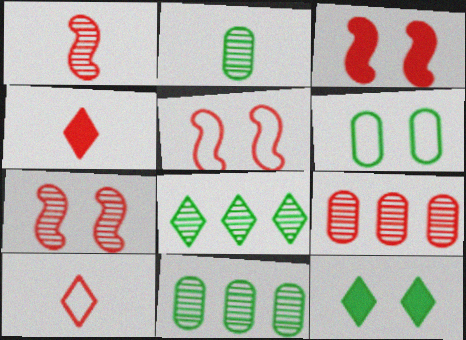[[3, 5, 7], 
[3, 9, 10], 
[4, 5, 9]]